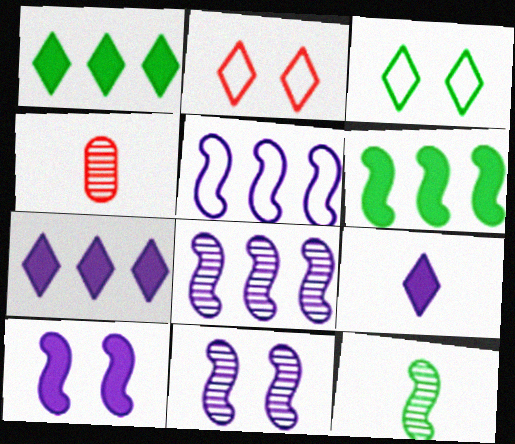[]